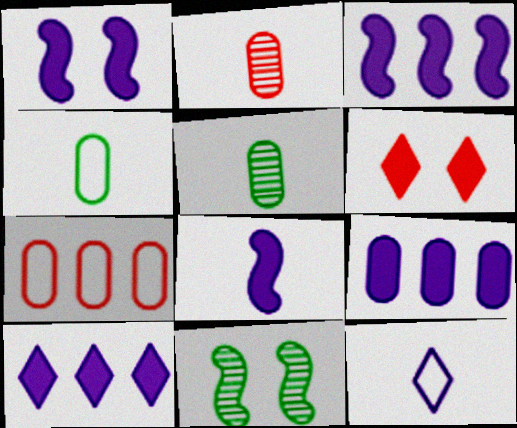[[1, 3, 8], 
[3, 9, 10]]